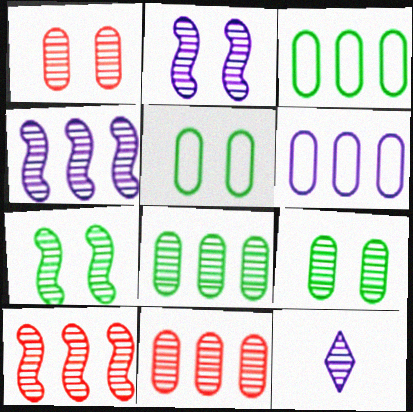[[7, 11, 12], 
[9, 10, 12]]